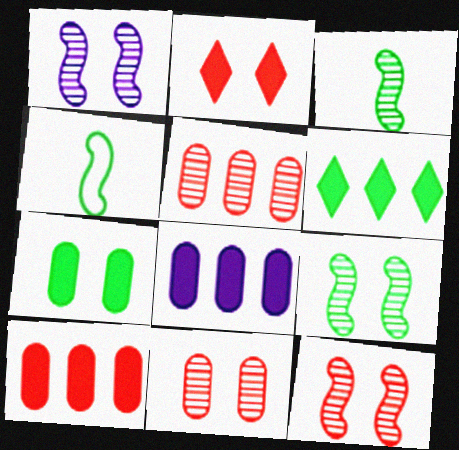[[1, 9, 12]]